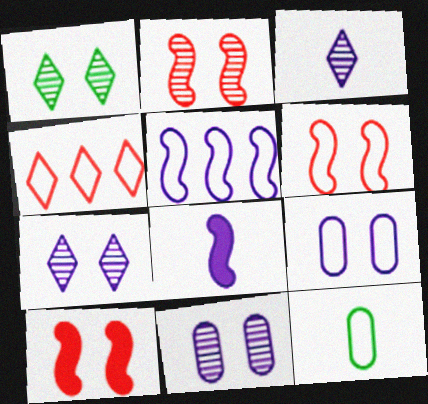[[1, 2, 11], 
[1, 9, 10], 
[2, 6, 10]]